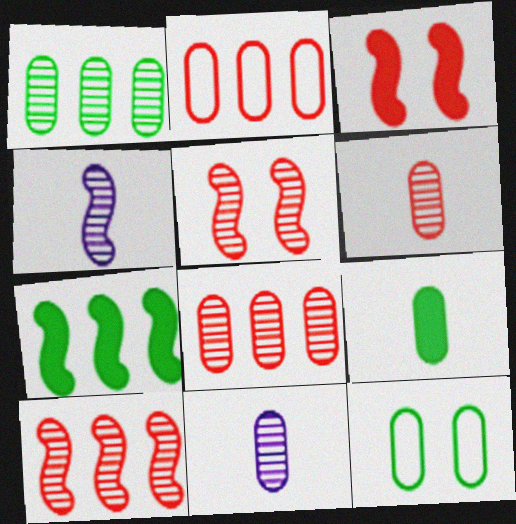[[1, 9, 12]]